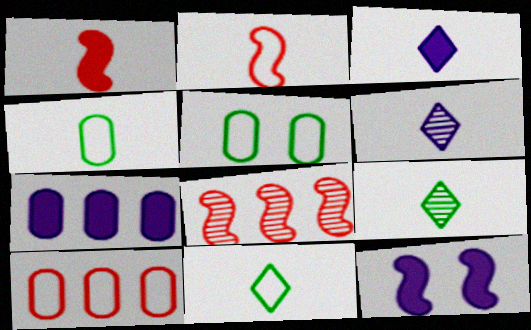[[1, 4, 6], 
[3, 5, 8], 
[3, 7, 12], 
[9, 10, 12]]